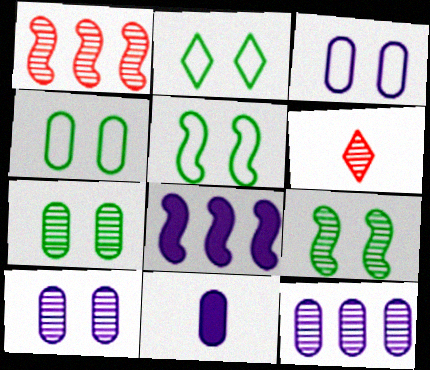[[1, 2, 11], 
[2, 4, 5], 
[3, 11, 12], 
[4, 6, 8], 
[6, 9, 12]]